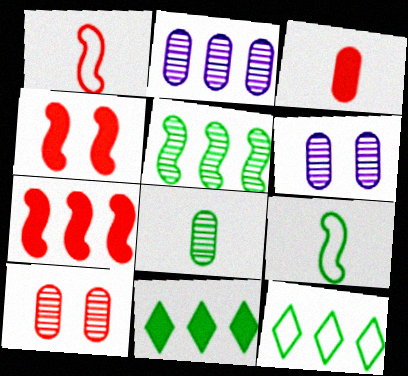[[1, 6, 11], 
[2, 7, 12], 
[2, 8, 10]]